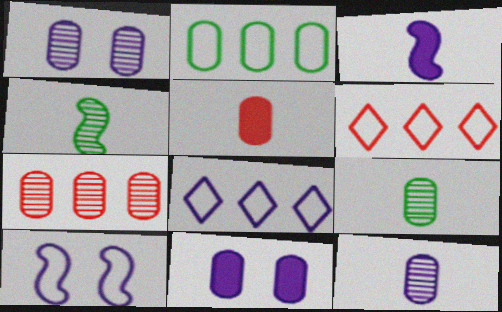[[1, 2, 5], 
[1, 3, 8], 
[1, 7, 9], 
[4, 6, 11]]